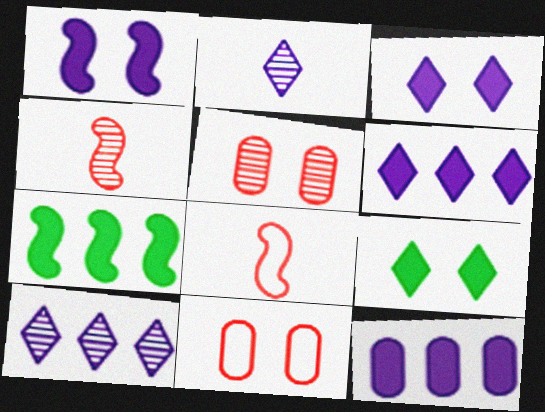[[2, 7, 11]]